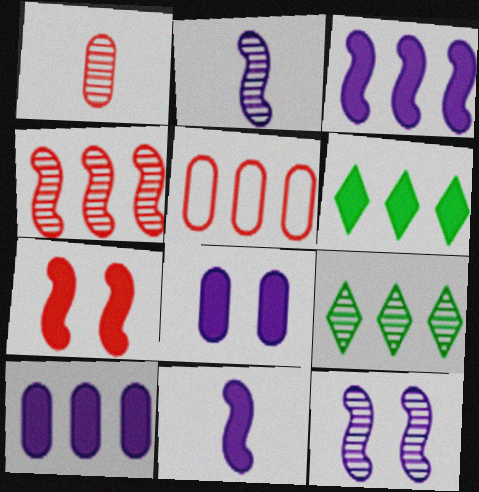[[1, 9, 12], 
[3, 5, 9]]